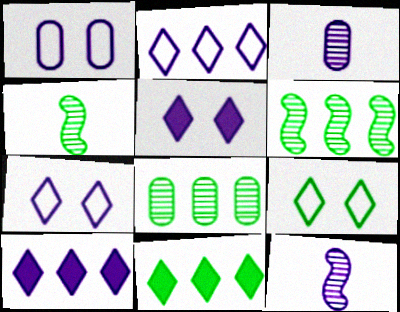[[1, 10, 12]]